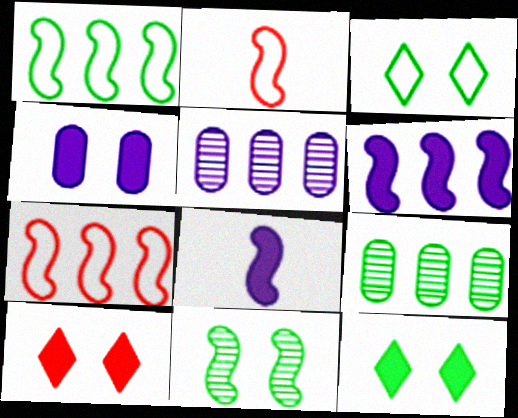[[2, 5, 12], 
[2, 6, 11], 
[7, 8, 11]]